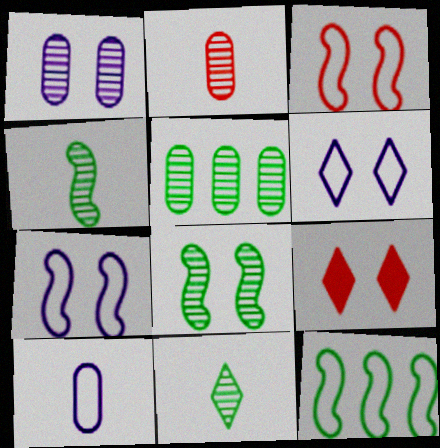[[1, 2, 5], 
[5, 8, 11]]